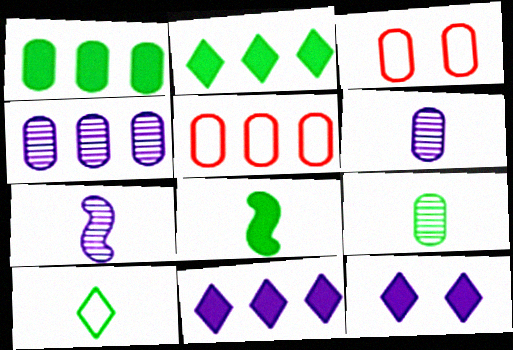[[1, 3, 6], 
[1, 4, 5], 
[2, 3, 7], 
[8, 9, 10]]